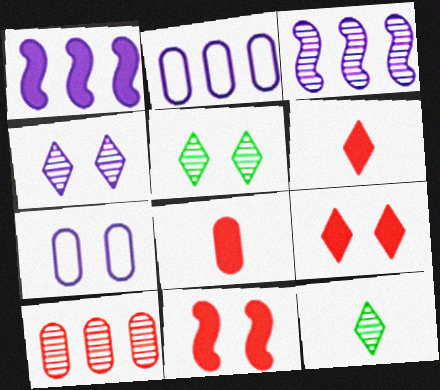[[2, 11, 12], 
[5, 7, 11]]